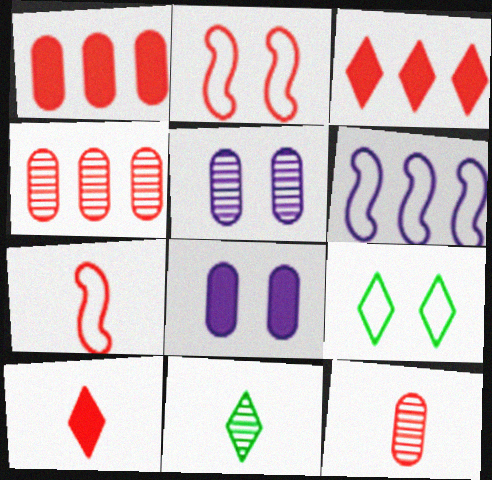[[2, 3, 12], 
[2, 4, 10], 
[7, 10, 12]]